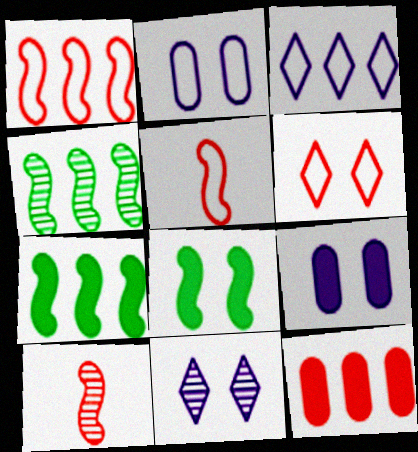[[3, 4, 12], 
[6, 10, 12]]